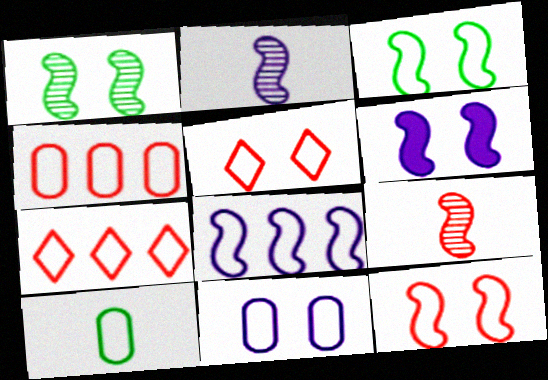[[1, 6, 12], 
[2, 6, 8], 
[3, 5, 11], 
[4, 10, 11], 
[5, 8, 10]]